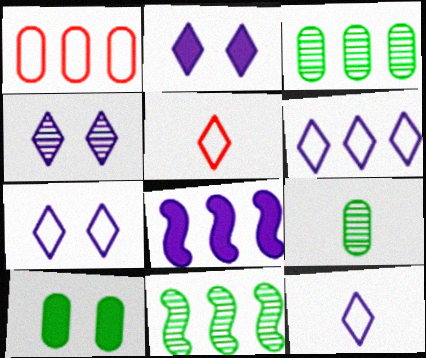[[2, 4, 7], 
[6, 7, 12]]